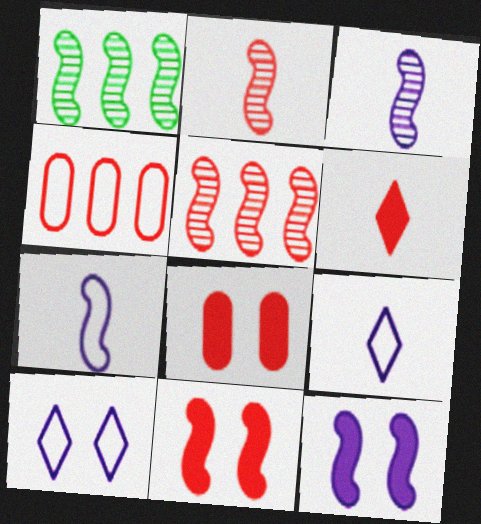[[1, 7, 11], 
[1, 8, 9]]